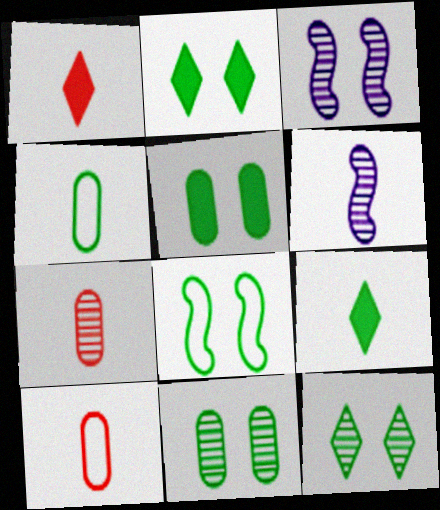[[1, 4, 6], 
[2, 8, 11], 
[5, 8, 12], 
[6, 9, 10]]